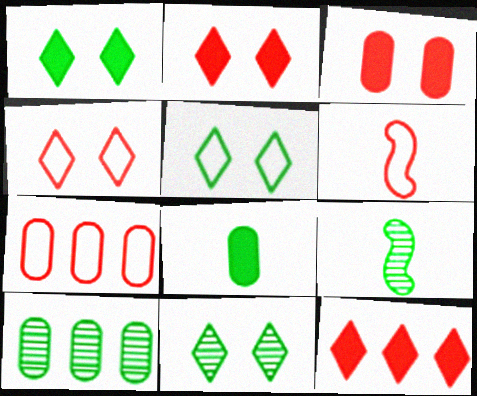[[1, 5, 11], 
[4, 6, 7], 
[9, 10, 11]]